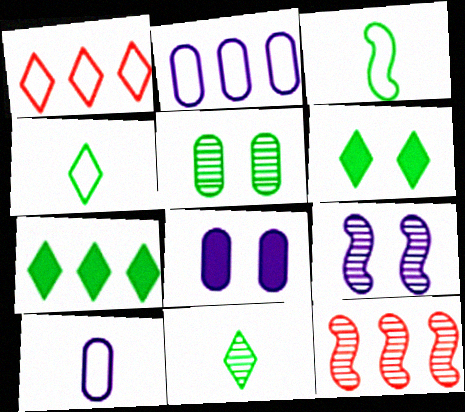[[2, 7, 12], 
[3, 5, 7], 
[4, 8, 12], 
[6, 10, 12]]